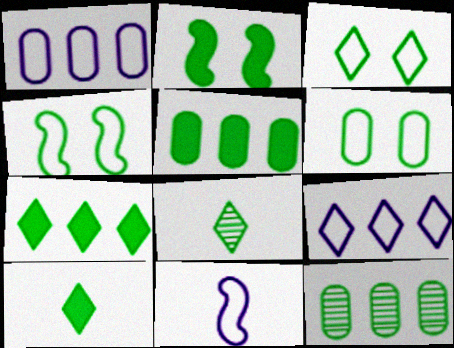[[2, 5, 10], 
[3, 4, 6], 
[3, 7, 8], 
[4, 5, 8], 
[4, 10, 12]]